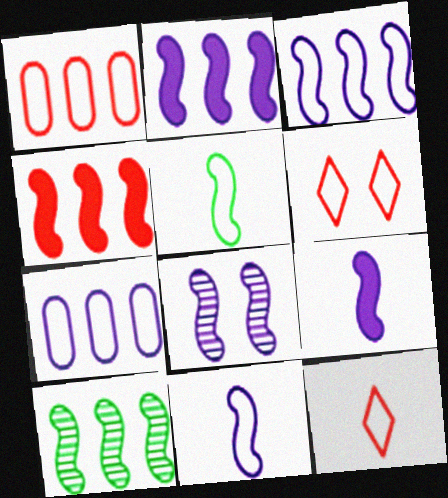[[2, 8, 11], 
[3, 4, 10], 
[3, 8, 9], 
[4, 5, 8], 
[5, 6, 7]]